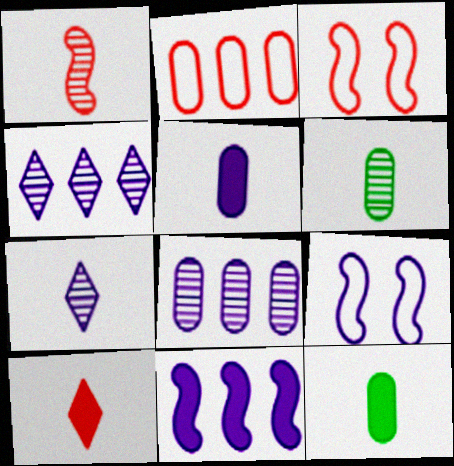[[1, 6, 7], 
[3, 4, 12], 
[4, 5, 9]]